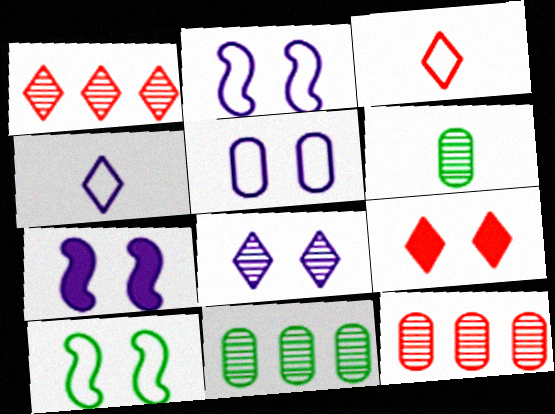[[1, 3, 9], 
[3, 7, 11], 
[5, 7, 8]]